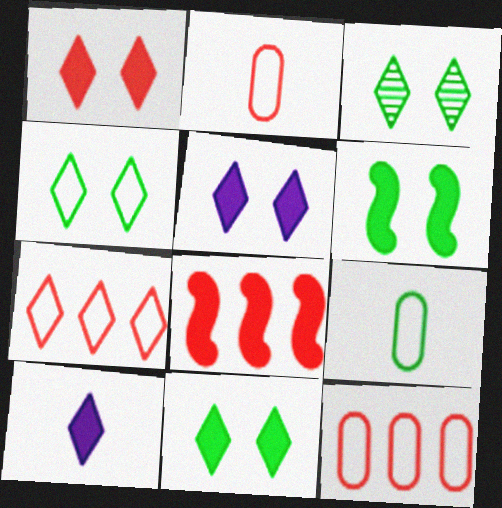[[1, 5, 11], 
[3, 4, 11], 
[3, 7, 10]]